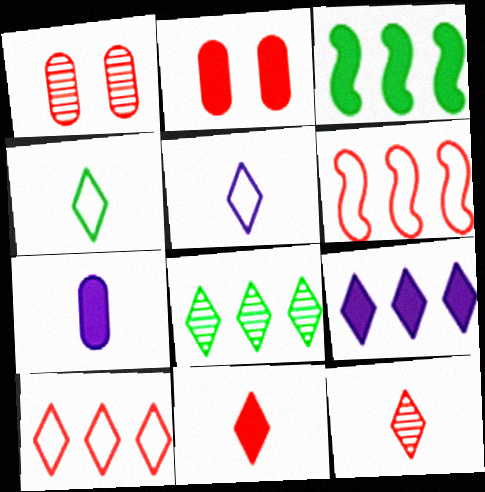[[1, 3, 5], 
[1, 6, 11], 
[2, 6, 12], 
[8, 9, 10]]